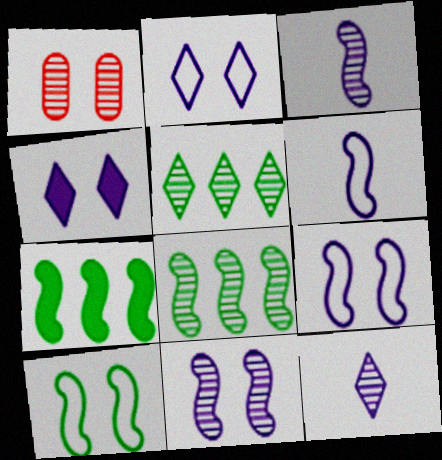[[1, 3, 5], 
[1, 4, 10], 
[1, 8, 12]]